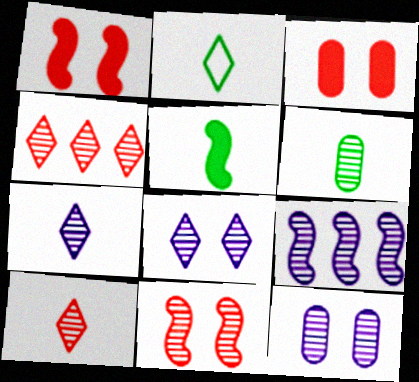[[2, 3, 9], 
[2, 5, 6], 
[7, 9, 12]]